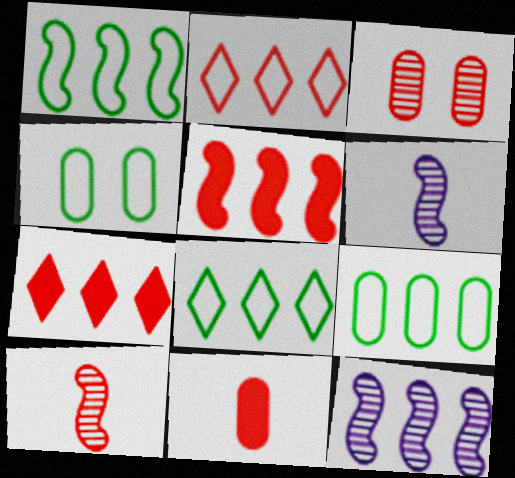[[1, 5, 12], 
[1, 8, 9], 
[4, 6, 7], 
[7, 9, 12]]